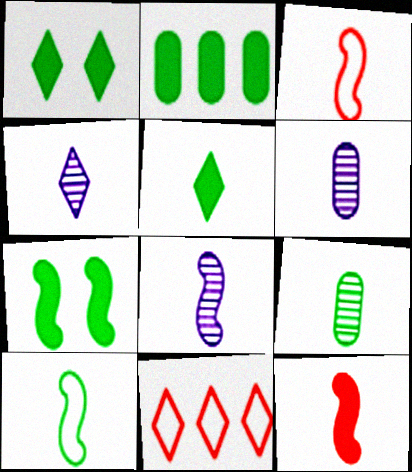[[1, 4, 11], 
[2, 5, 7], 
[3, 5, 6], 
[4, 6, 8], 
[5, 9, 10], 
[6, 7, 11], 
[8, 10, 12]]